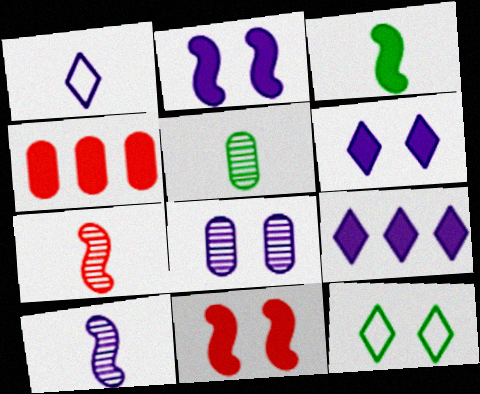[[3, 4, 6], 
[4, 10, 12], 
[8, 11, 12]]